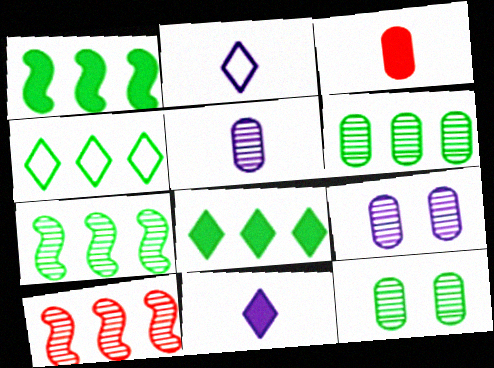[[1, 4, 6]]